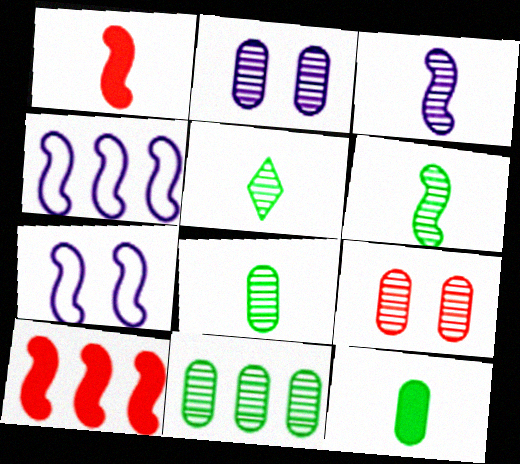[[5, 6, 8], 
[6, 7, 10]]